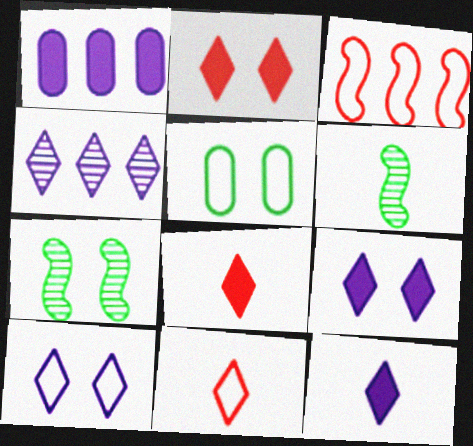[[1, 7, 11], 
[4, 10, 12]]